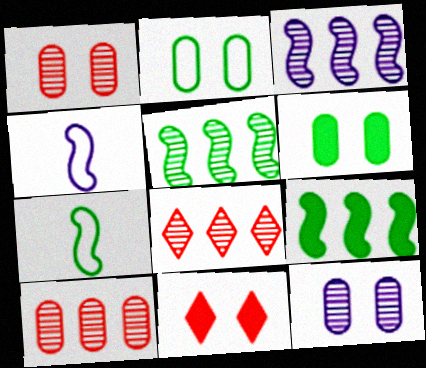[[4, 6, 8]]